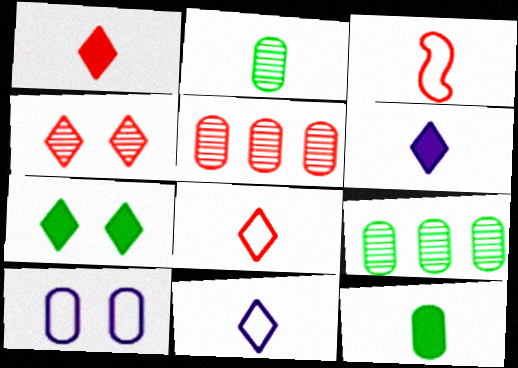[[2, 3, 6], 
[5, 10, 12]]